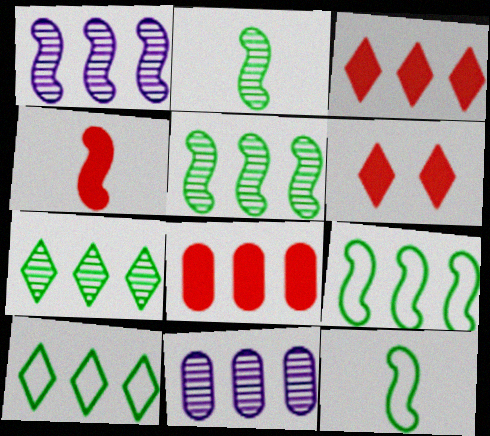[[1, 8, 10], 
[3, 9, 11], 
[4, 6, 8], 
[6, 11, 12]]